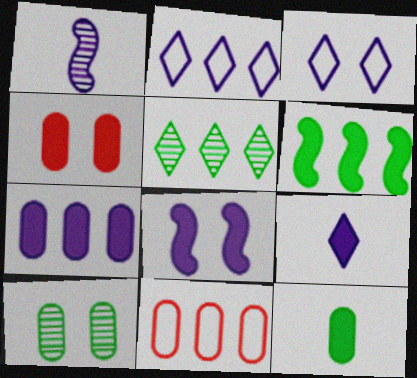[[1, 3, 7], 
[4, 6, 9], 
[4, 7, 12], 
[7, 8, 9]]